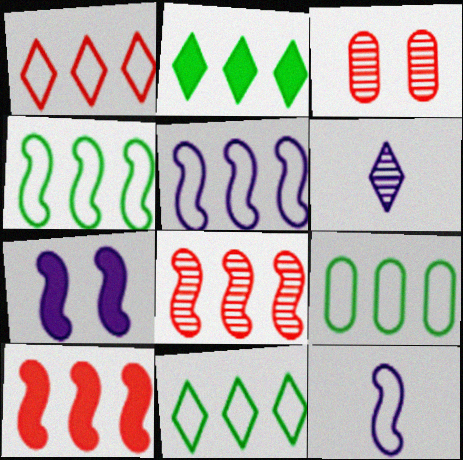[[1, 5, 9], 
[2, 3, 12], 
[4, 9, 11]]